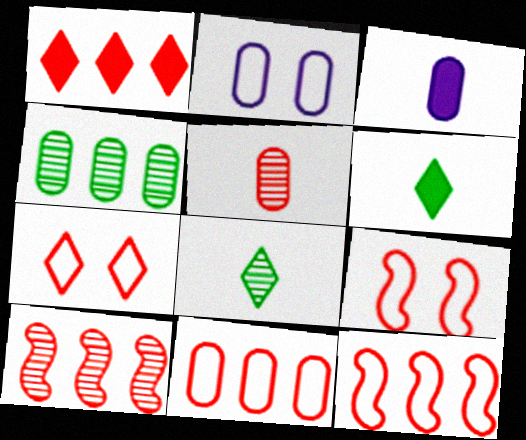[[1, 5, 9], 
[1, 10, 11], 
[2, 6, 10]]